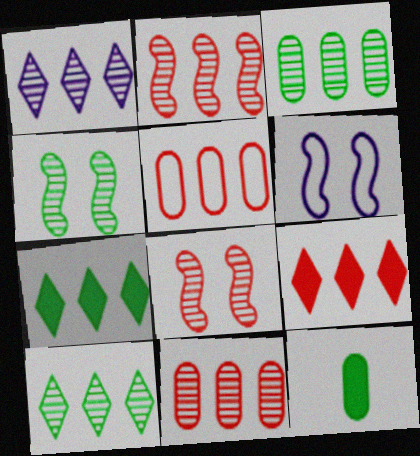[[1, 2, 3], 
[2, 5, 9]]